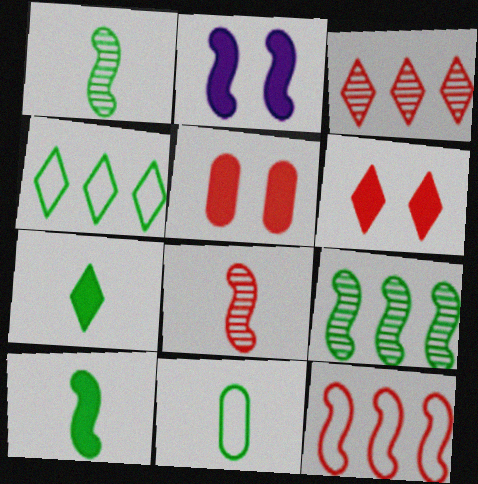[[1, 2, 12], 
[1, 7, 11], 
[2, 3, 11]]